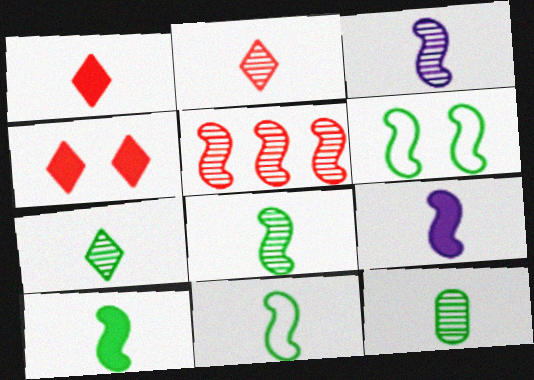[[2, 3, 12], 
[5, 6, 9], 
[7, 8, 12], 
[8, 10, 11]]